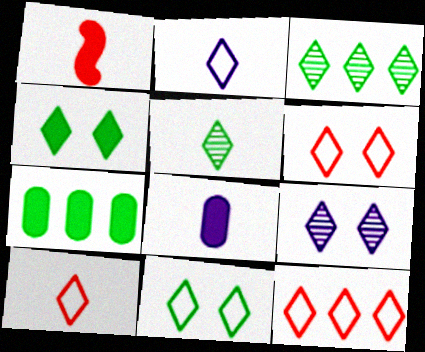[[2, 11, 12], 
[4, 6, 9], 
[6, 10, 12]]